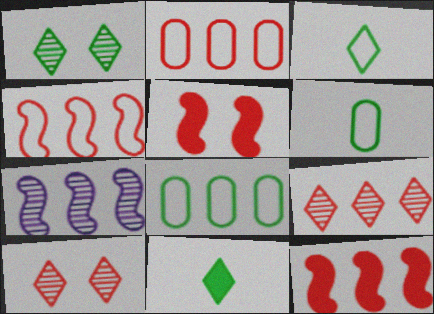[[2, 9, 12]]